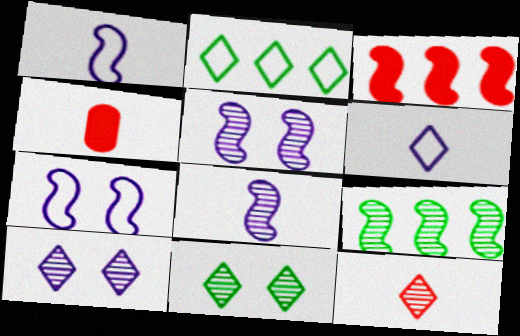[[2, 4, 5]]